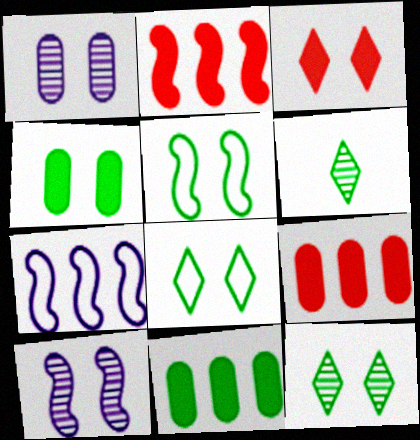[[1, 3, 5], 
[4, 5, 12], 
[5, 6, 11]]